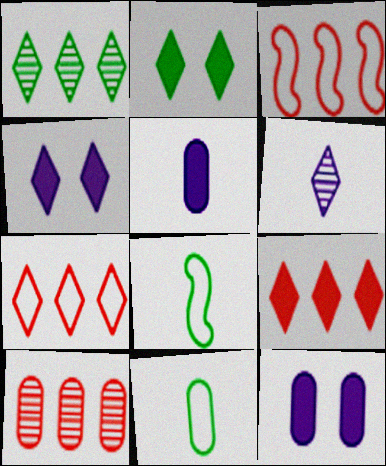[[2, 6, 7], 
[3, 9, 10], 
[4, 8, 10], 
[10, 11, 12]]